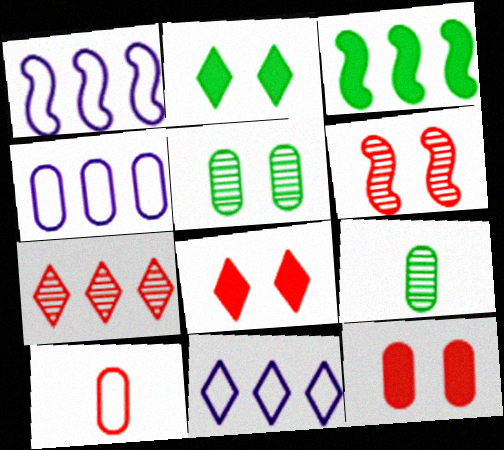[[1, 4, 11], 
[1, 8, 9], 
[3, 4, 7], 
[4, 9, 12]]